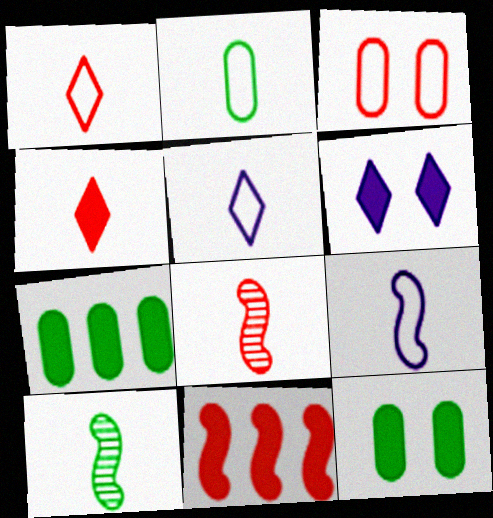[[1, 2, 9]]